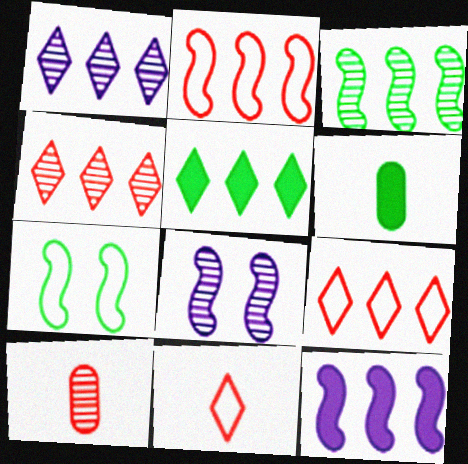[[1, 5, 9], 
[2, 3, 12], 
[6, 8, 9]]